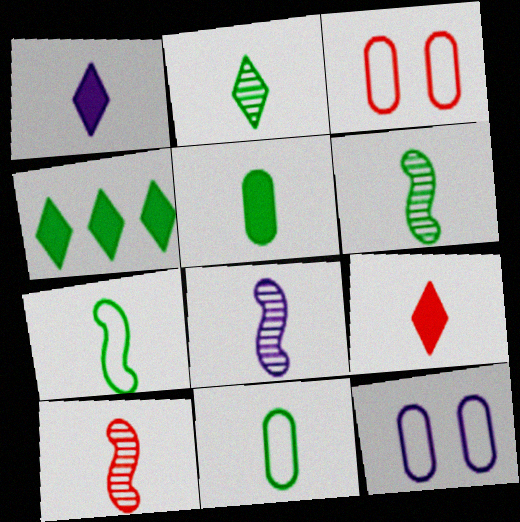[[1, 10, 11], 
[2, 5, 7], 
[3, 4, 8], 
[4, 10, 12], 
[6, 8, 10], 
[8, 9, 11]]